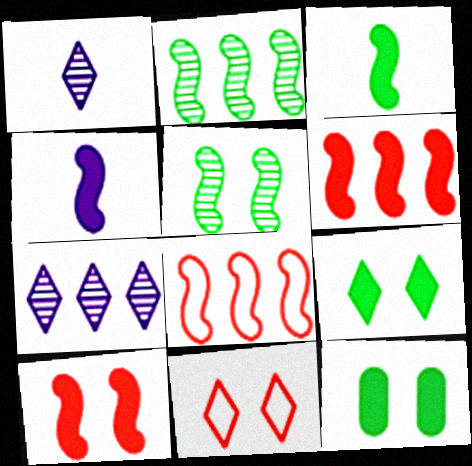[[1, 8, 12], 
[4, 5, 8]]